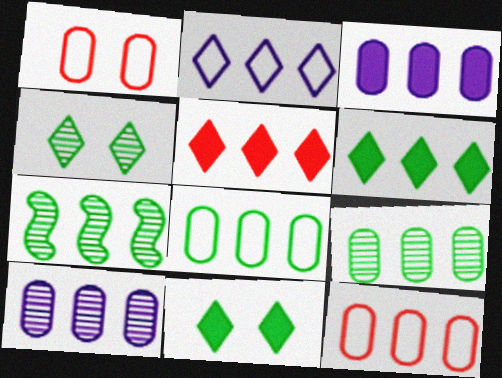[[3, 9, 12], 
[6, 7, 8]]